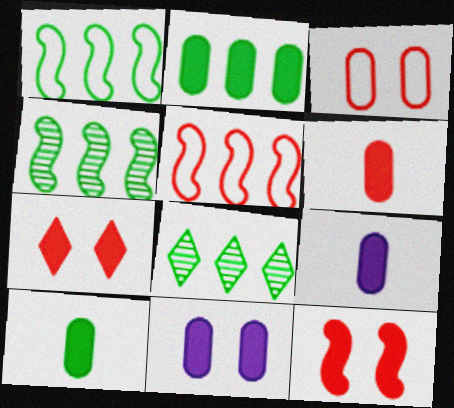[[1, 2, 8], 
[2, 6, 11], 
[6, 9, 10]]